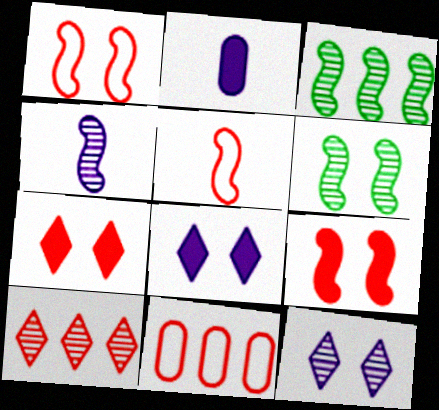[]